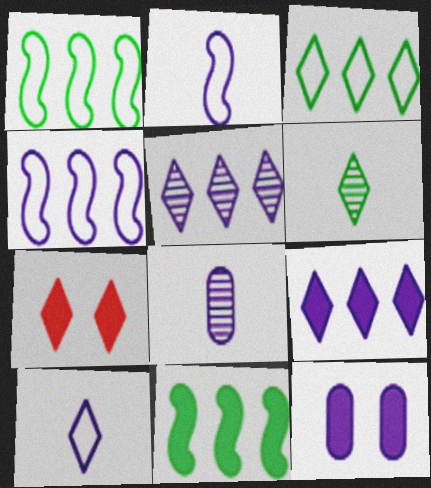[[1, 7, 8], 
[2, 5, 12]]